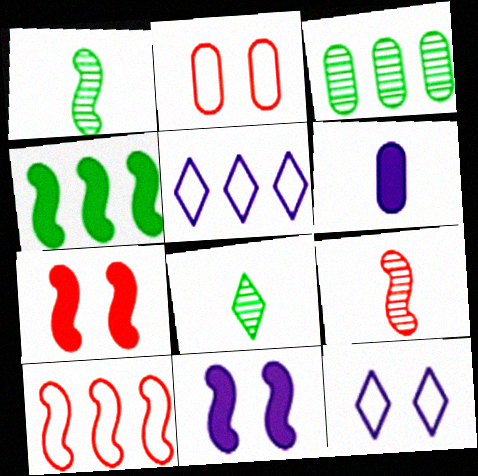[[1, 10, 11], 
[2, 3, 6], 
[7, 9, 10]]